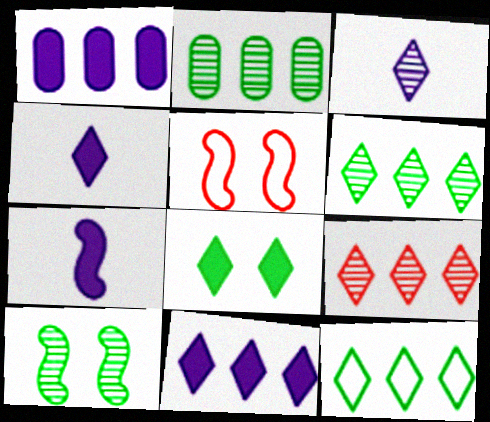[[2, 4, 5], 
[9, 11, 12]]